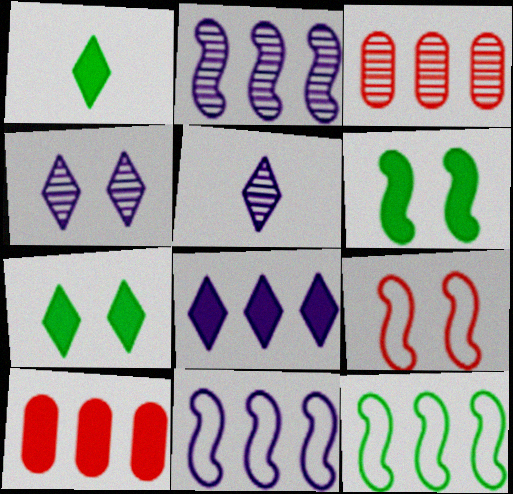[[3, 8, 12]]